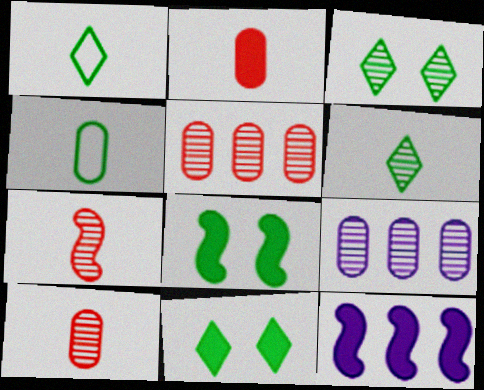[[2, 11, 12], 
[3, 7, 9]]